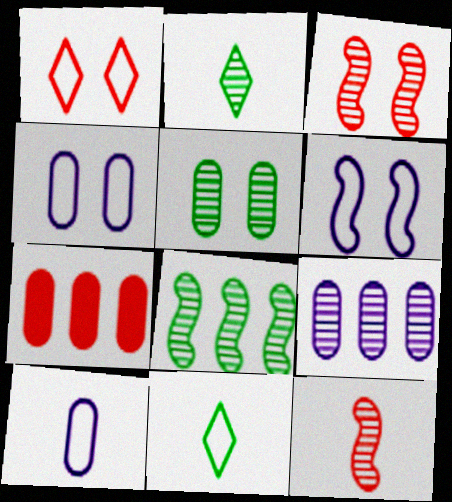[[1, 7, 12], 
[2, 3, 9], 
[2, 5, 8], 
[2, 6, 7], 
[5, 7, 10]]